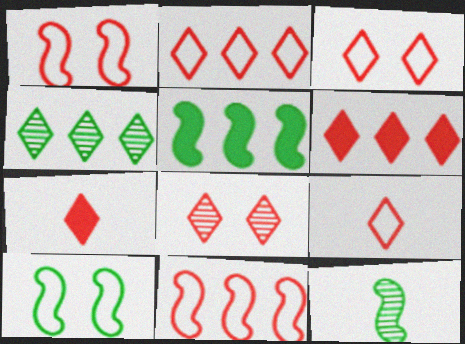[[2, 3, 9], 
[2, 7, 8], 
[5, 10, 12], 
[6, 8, 9]]